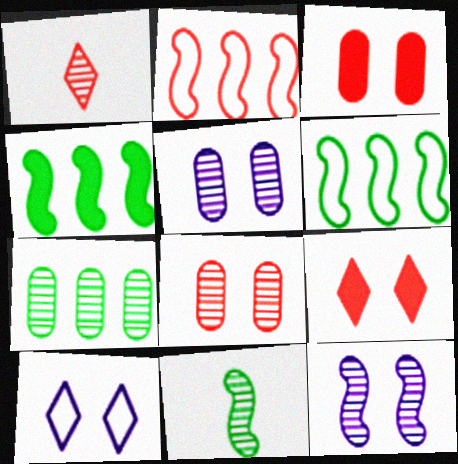[[1, 2, 3], 
[1, 7, 12]]